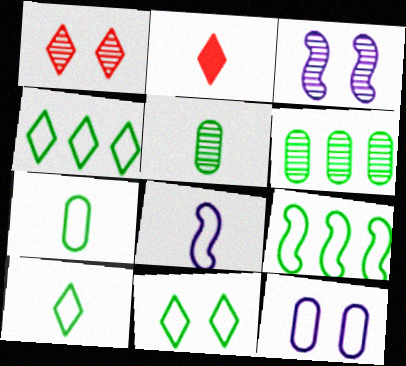[[2, 5, 8], 
[4, 10, 11], 
[7, 9, 11]]